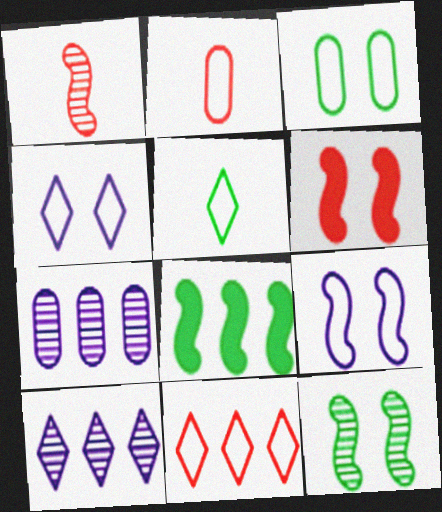[[1, 8, 9], 
[4, 5, 11], 
[5, 6, 7], 
[6, 9, 12], 
[7, 8, 11]]